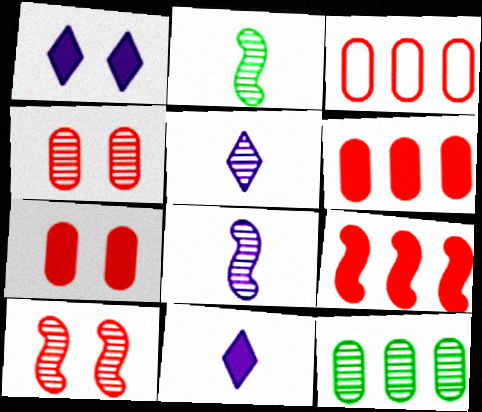[[1, 2, 3], 
[5, 10, 12]]